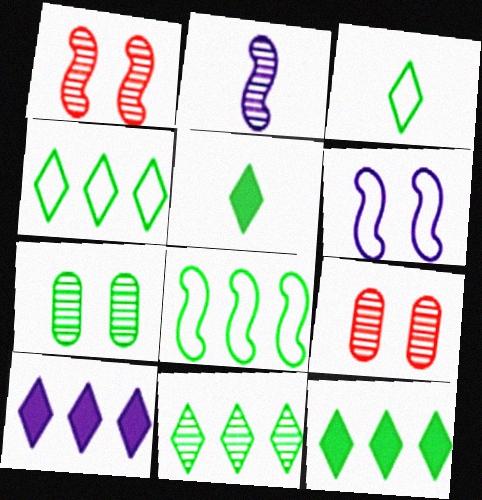[[2, 9, 11], 
[4, 11, 12], 
[5, 7, 8]]